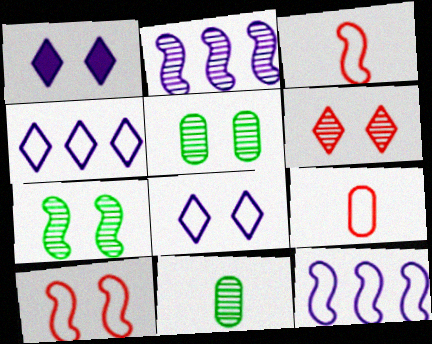[[1, 5, 10], 
[2, 6, 11]]